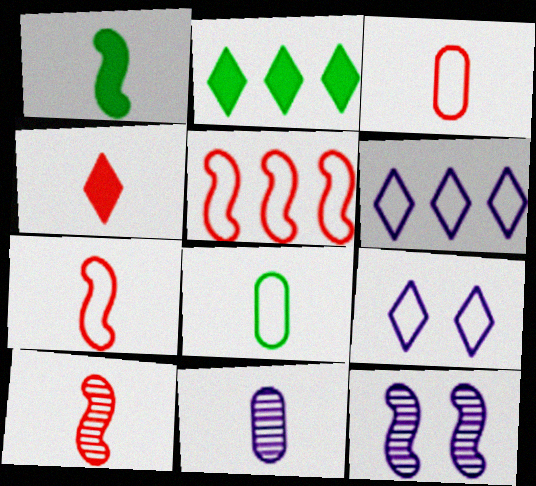[[1, 5, 12], 
[2, 3, 12], 
[3, 4, 10], 
[5, 8, 9]]